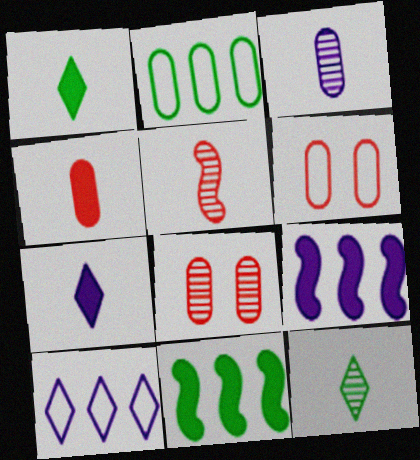[[3, 5, 12], 
[6, 9, 12]]